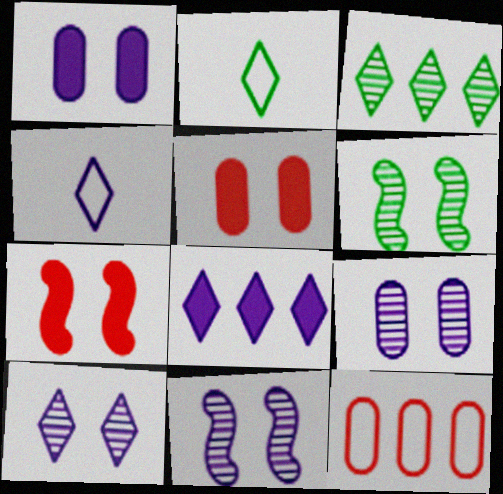[[4, 8, 10], 
[9, 10, 11]]